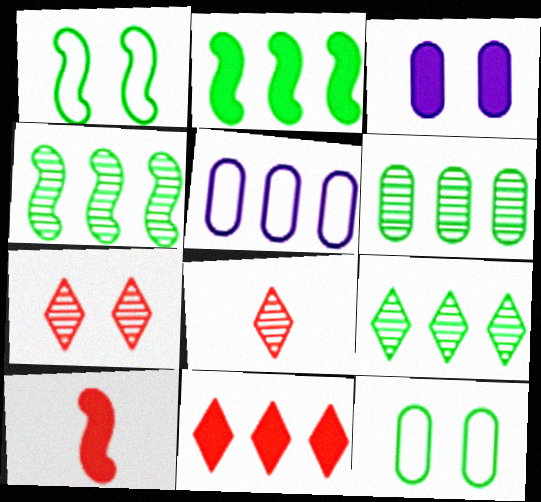[[1, 3, 7], 
[4, 5, 11], 
[4, 6, 9]]